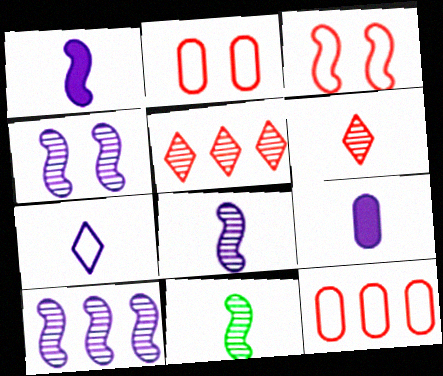[[4, 8, 10], 
[7, 8, 9]]